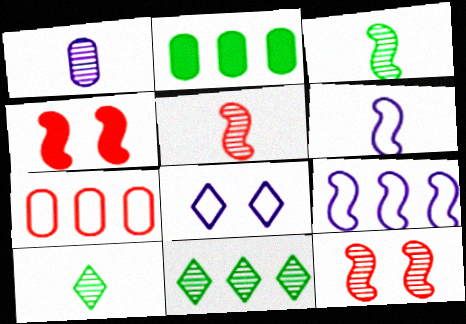[[1, 5, 10], 
[1, 11, 12], 
[2, 5, 8], 
[3, 4, 9]]